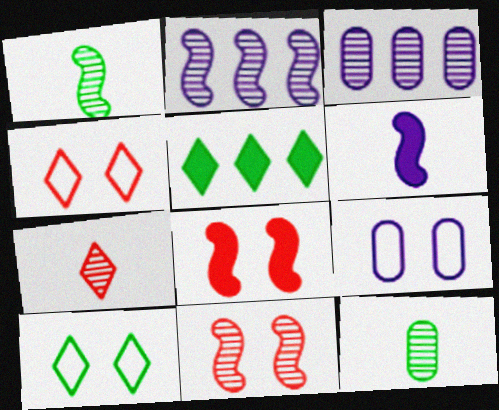[[1, 2, 11]]